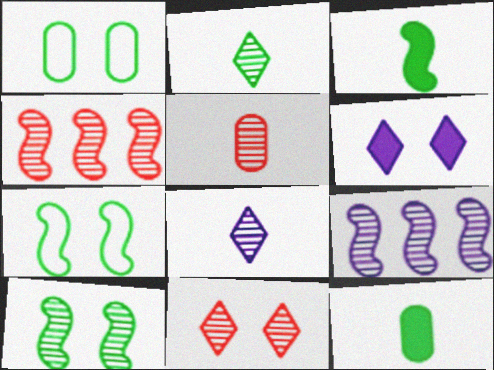[[4, 5, 11]]